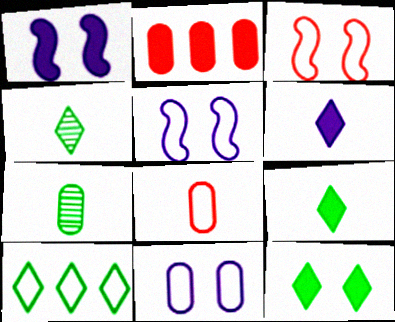[[1, 2, 9], 
[2, 4, 5], 
[2, 7, 11], 
[4, 10, 12], 
[5, 8, 10]]